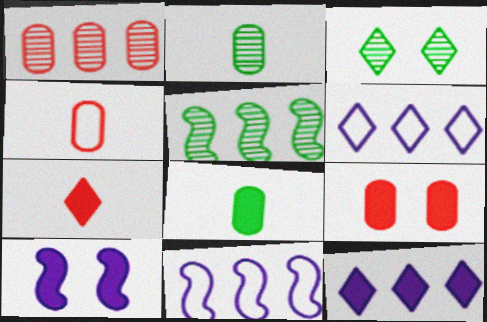[[1, 4, 9], 
[2, 3, 5], 
[3, 6, 7]]